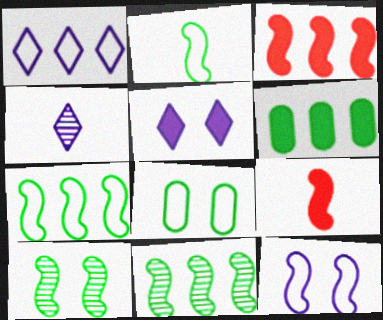[[1, 4, 5], 
[3, 4, 8], 
[5, 6, 9], 
[9, 11, 12]]